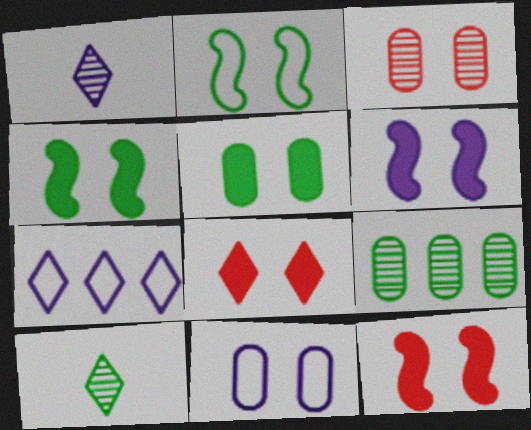[[3, 5, 11], 
[4, 6, 12], 
[5, 6, 8], 
[7, 8, 10]]